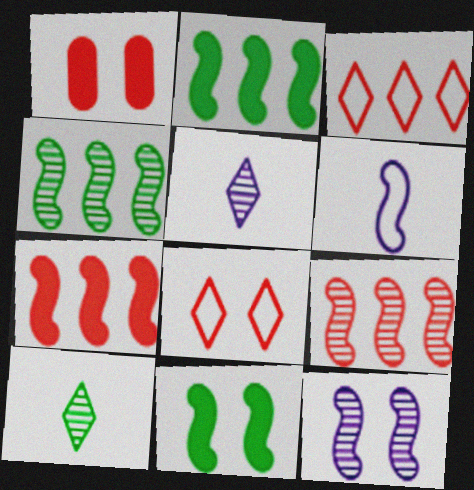[[6, 9, 11]]